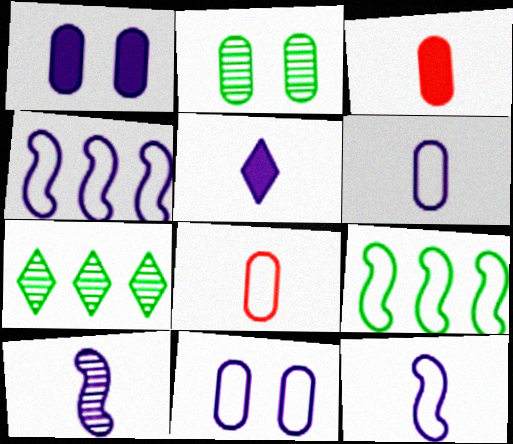[[5, 6, 10]]